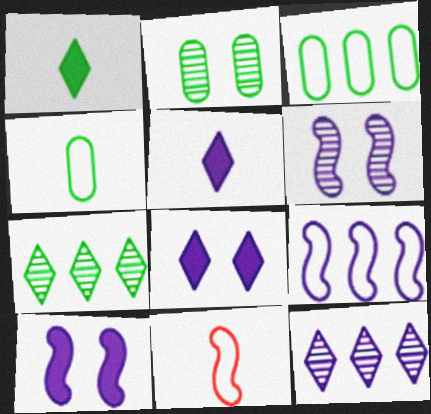[]